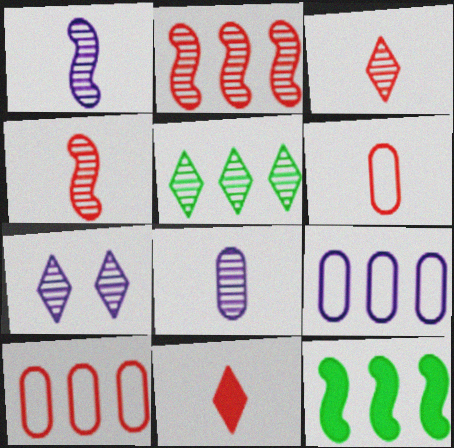[[3, 5, 7], 
[4, 6, 11], 
[6, 7, 12]]